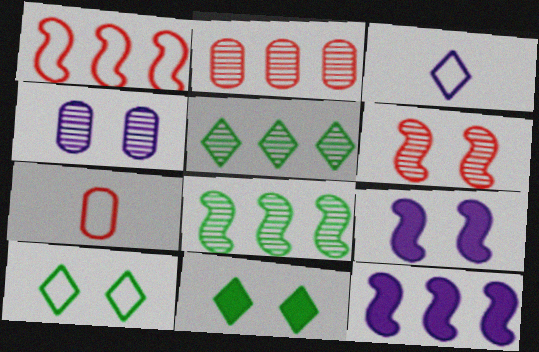[[1, 8, 12], 
[3, 4, 12], 
[5, 7, 9]]